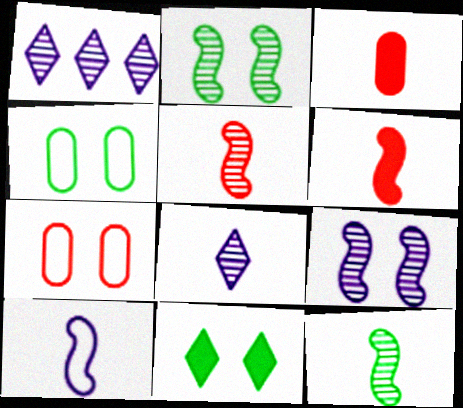[[1, 4, 6], 
[2, 4, 11], 
[6, 10, 12], 
[7, 9, 11]]